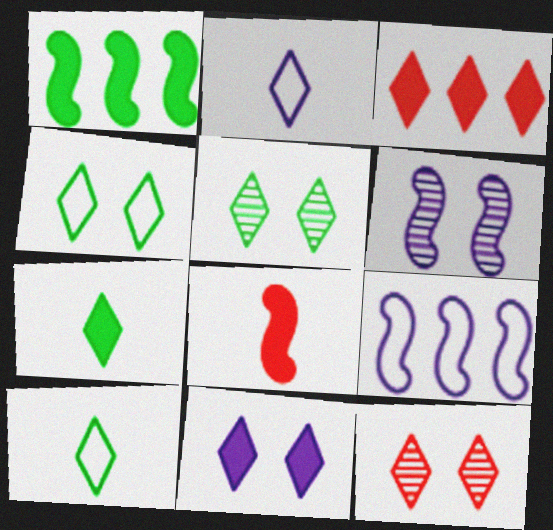[[2, 3, 5], 
[3, 7, 11], 
[4, 11, 12]]